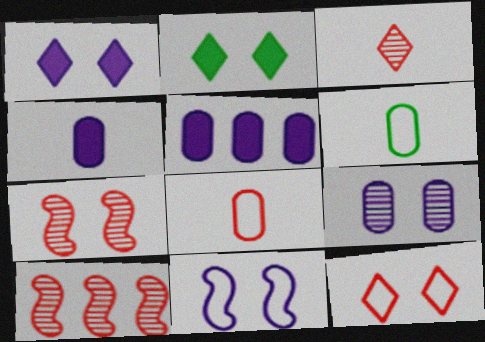[[1, 6, 10], 
[1, 9, 11]]